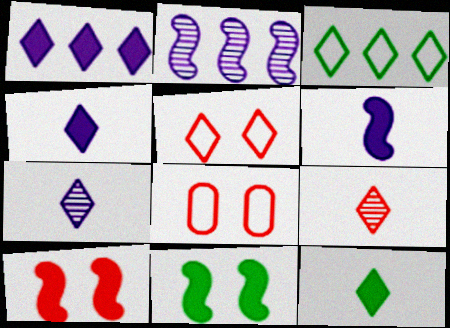[[2, 8, 12]]